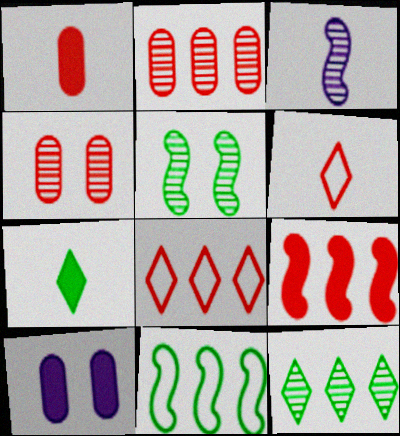[[2, 8, 9], 
[3, 4, 12], 
[4, 6, 9], 
[7, 9, 10]]